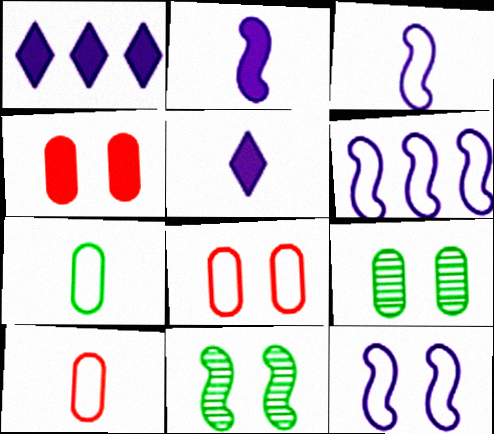[[1, 10, 11], 
[3, 6, 12]]